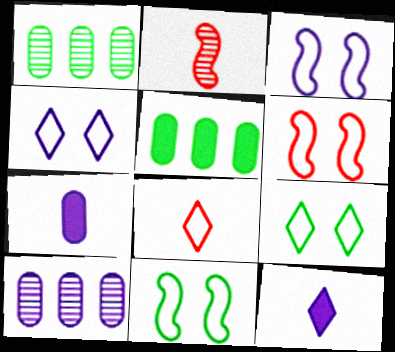[[1, 6, 12], 
[2, 4, 5], 
[3, 6, 11], 
[3, 10, 12]]